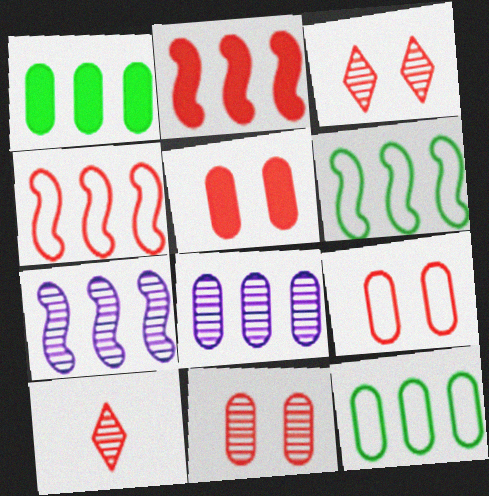[[2, 6, 7], 
[2, 9, 10], 
[4, 5, 10], 
[5, 9, 11]]